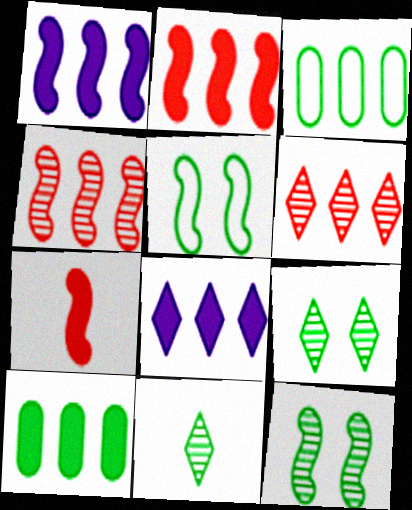[[1, 3, 6], 
[2, 8, 10], 
[3, 4, 8], 
[5, 10, 11]]